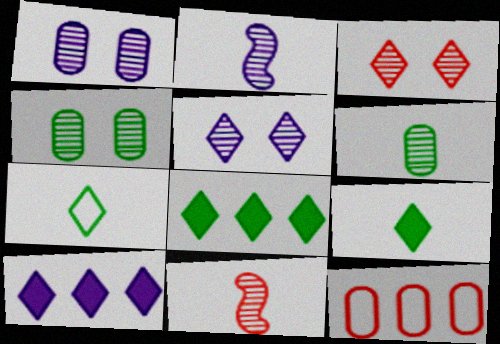[[3, 7, 10]]